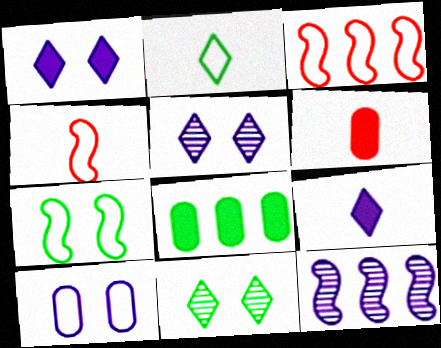[[2, 3, 10], 
[4, 5, 8], 
[9, 10, 12]]